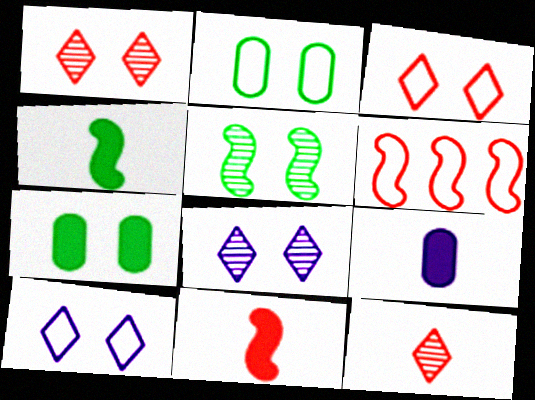[]